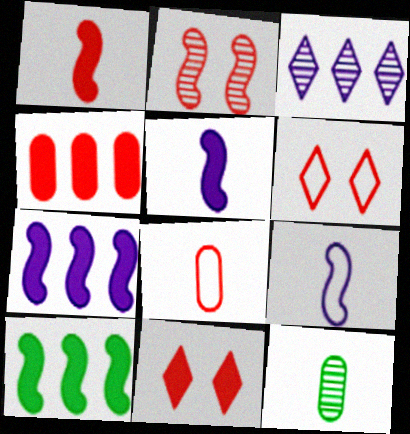[[1, 4, 11], 
[2, 3, 12], 
[2, 9, 10], 
[6, 7, 12]]